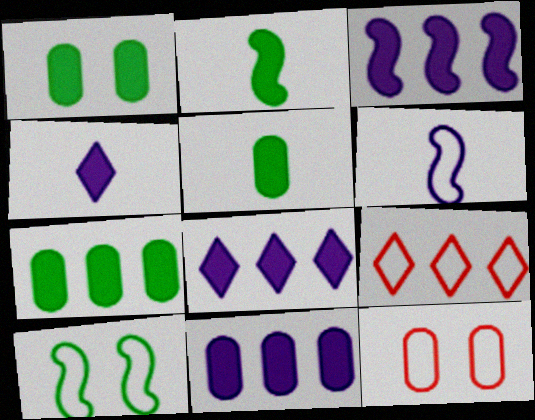[[1, 5, 7], 
[3, 8, 11]]